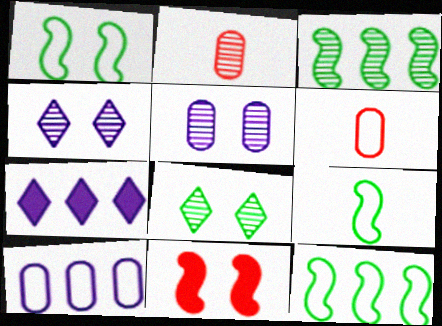[[1, 2, 7], 
[1, 9, 12], 
[2, 3, 4]]